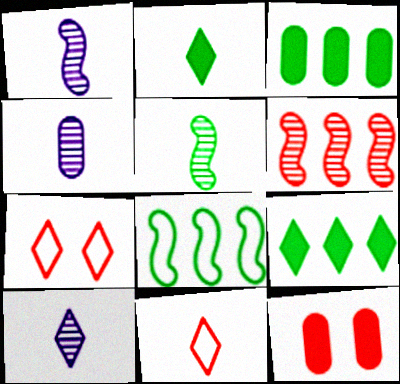[[1, 3, 7], 
[1, 4, 10], 
[2, 10, 11], 
[6, 11, 12], 
[7, 9, 10], 
[8, 10, 12]]